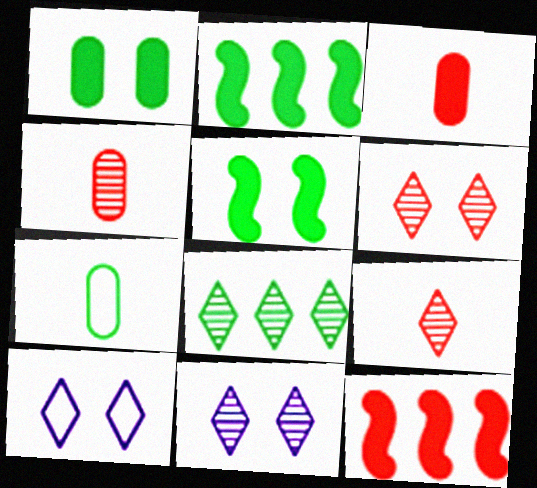[[2, 4, 10], 
[5, 7, 8], 
[7, 11, 12], 
[8, 9, 11]]